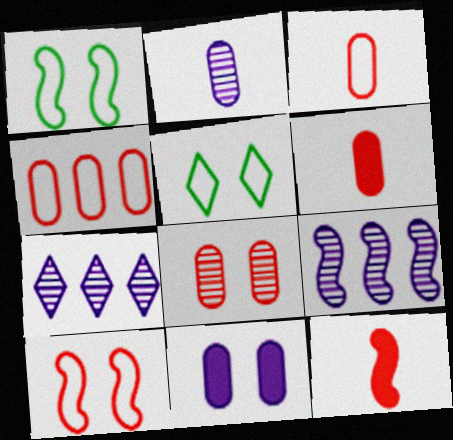[[1, 6, 7], 
[1, 9, 12], 
[4, 6, 8], 
[5, 6, 9]]